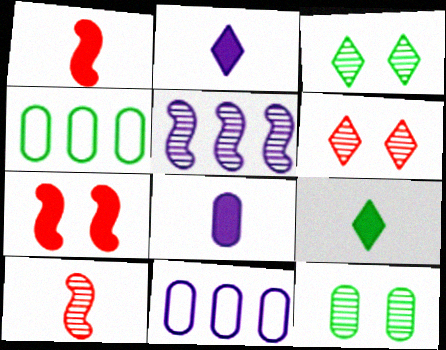[[1, 3, 11], 
[1, 8, 9]]